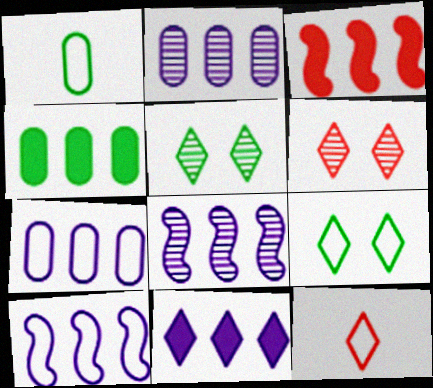[[2, 10, 11], 
[3, 4, 11], 
[5, 11, 12], 
[7, 8, 11]]